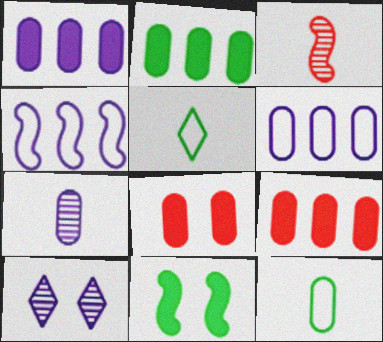[[1, 2, 9], 
[3, 4, 11]]